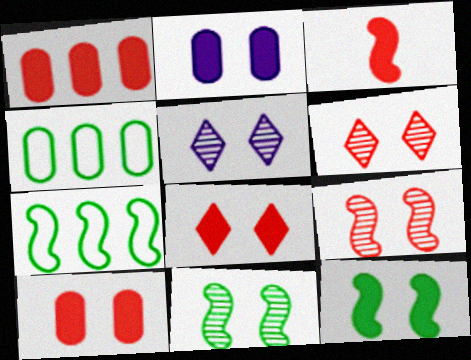[[1, 3, 8], 
[2, 8, 12], 
[3, 4, 5]]